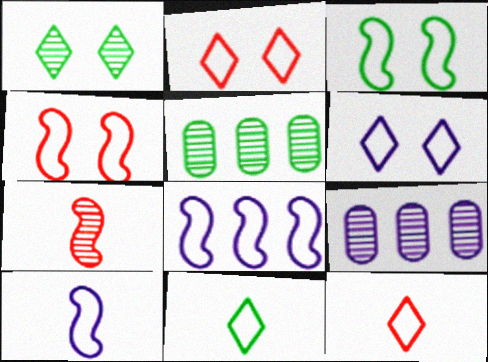[[1, 7, 9]]